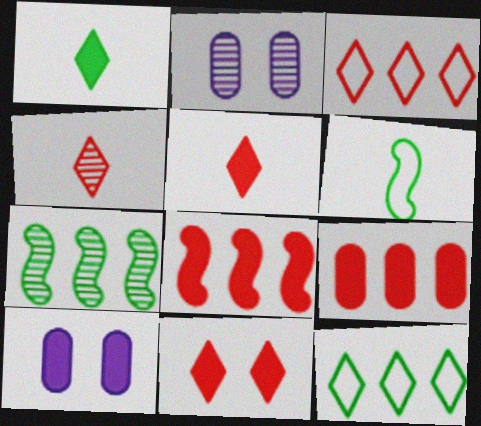[[1, 8, 10], 
[2, 4, 7], 
[3, 4, 11]]